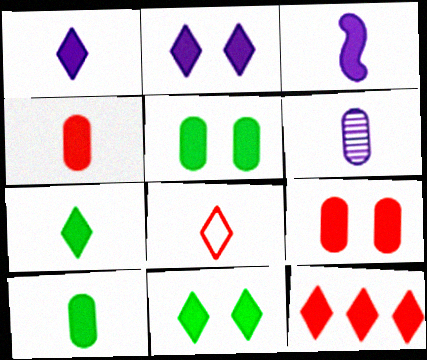[[1, 11, 12], 
[2, 7, 12], 
[3, 4, 7], 
[3, 5, 12]]